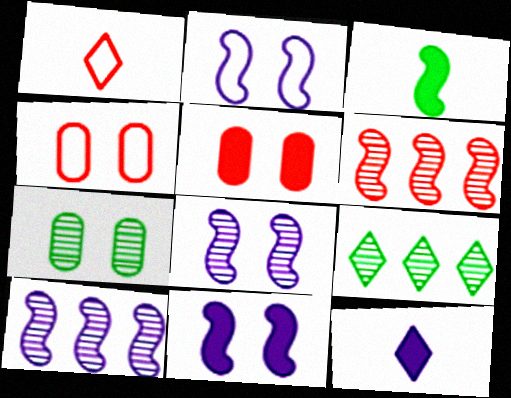[[1, 5, 6], 
[2, 3, 6], 
[2, 8, 11]]